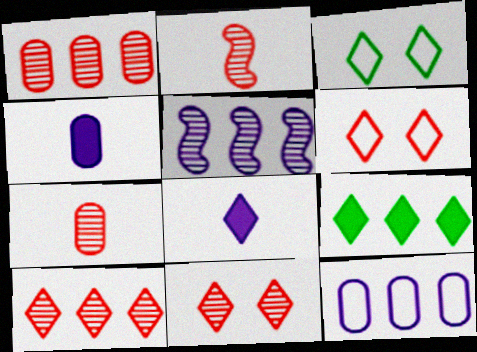[[1, 2, 11], 
[3, 8, 10]]